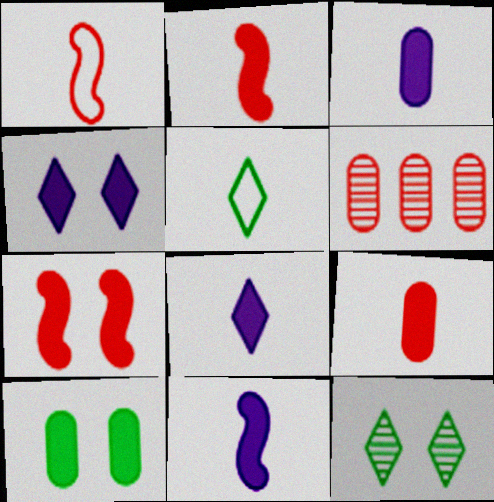[[3, 8, 11], 
[4, 7, 10]]